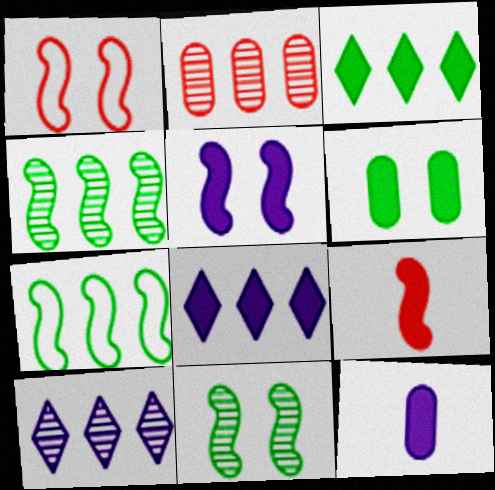[[1, 5, 11], 
[2, 4, 10], 
[2, 7, 8], 
[5, 8, 12], 
[6, 8, 9]]